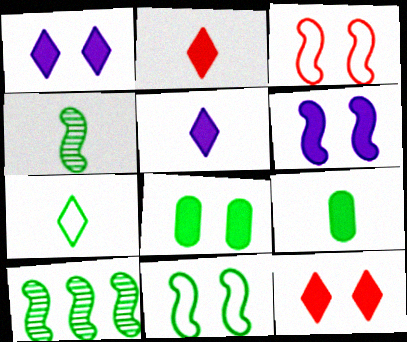[[4, 7, 9], 
[6, 8, 12], 
[7, 8, 10]]